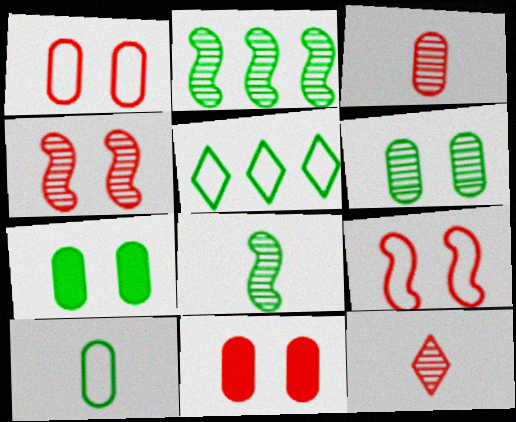[[5, 7, 8]]